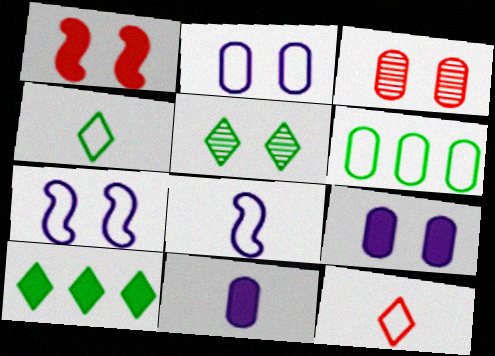[[1, 2, 5], 
[1, 10, 11], 
[3, 6, 11], 
[3, 8, 10], 
[4, 5, 10], 
[6, 7, 12]]